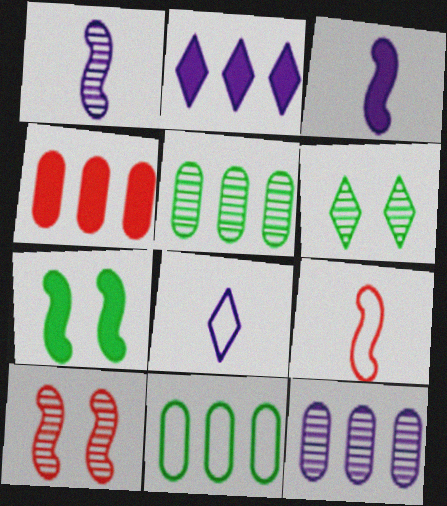[[4, 11, 12]]